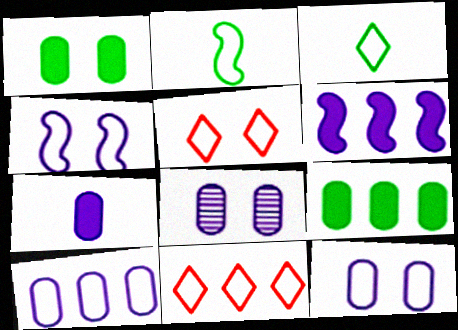[[2, 5, 10], 
[2, 11, 12], 
[7, 8, 10]]